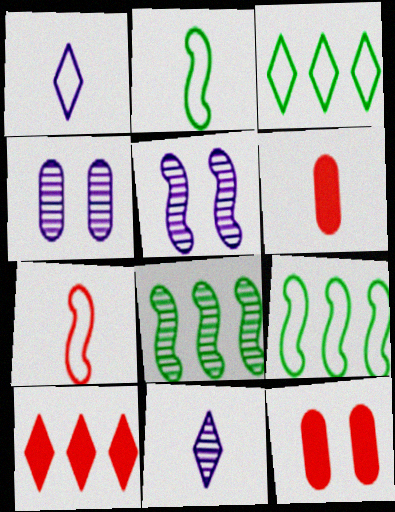[[1, 8, 12], 
[2, 4, 10], 
[2, 6, 11], 
[3, 5, 6], 
[9, 11, 12]]